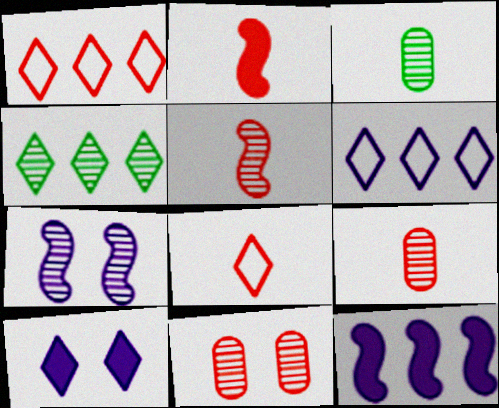[[1, 2, 11], 
[2, 8, 9], 
[4, 7, 9], 
[4, 8, 10]]